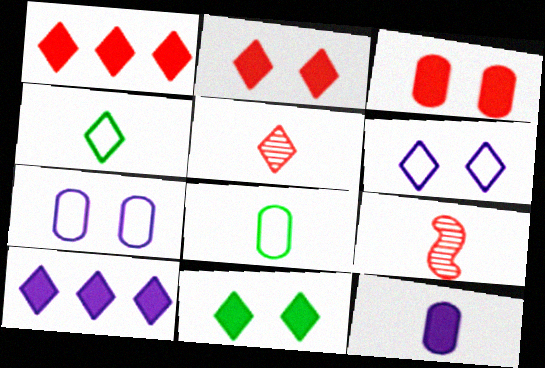[[4, 9, 12]]